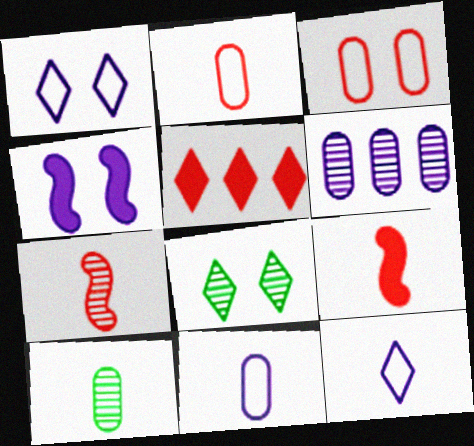[[3, 4, 8], 
[3, 5, 7], 
[4, 6, 12], 
[5, 8, 12], 
[6, 7, 8], 
[9, 10, 12]]